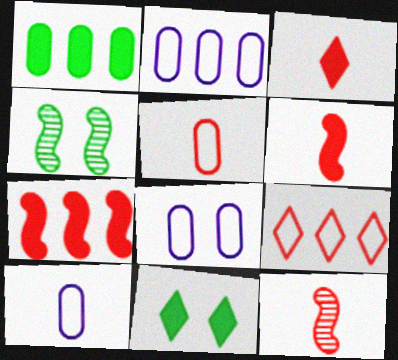[[2, 3, 4], 
[2, 8, 10], 
[2, 11, 12], 
[3, 5, 12]]